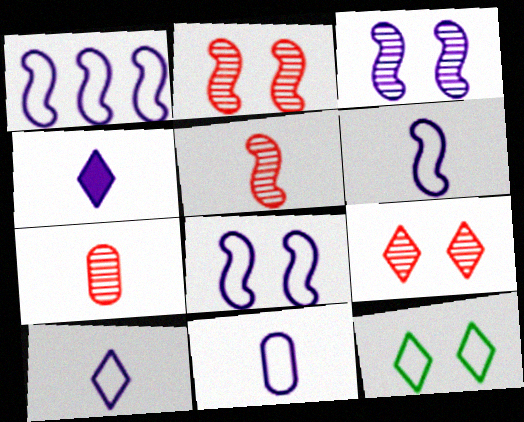[[1, 6, 8], 
[6, 10, 11]]